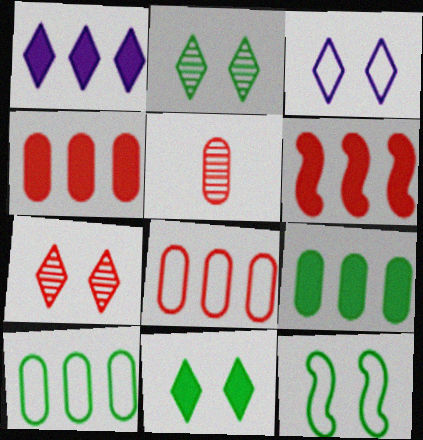[[1, 5, 12], 
[1, 6, 9], 
[3, 7, 11]]